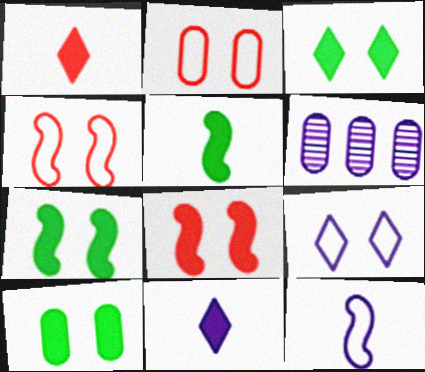[[3, 7, 10]]